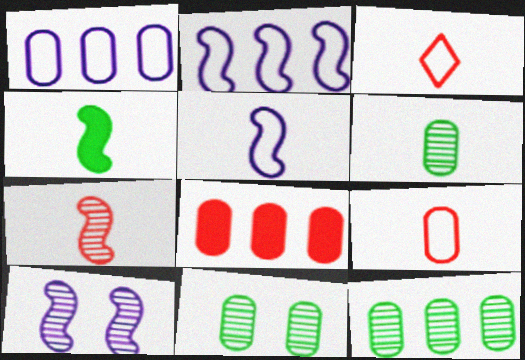[[1, 8, 12], 
[4, 5, 7], 
[6, 11, 12]]